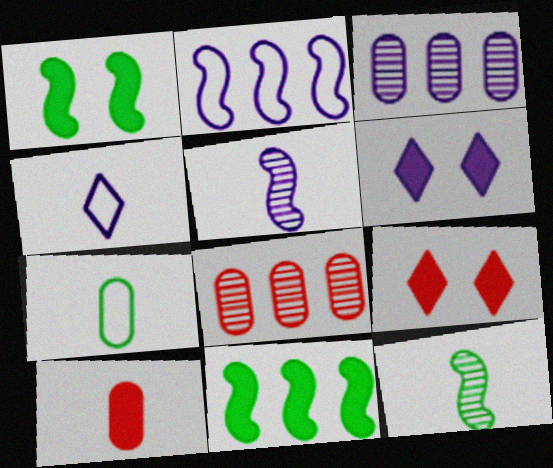[[1, 4, 8], 
[4, 10, 12], 
[6, 10, 11]]